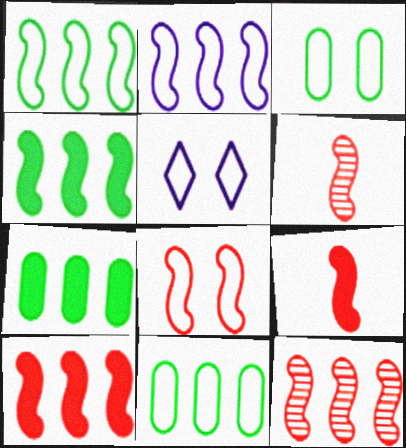[[2, 4, 12], 
[3, 5, 8], 
[5, 6, 7], 
[6, 8, 10], 
[8, 9, 12]]